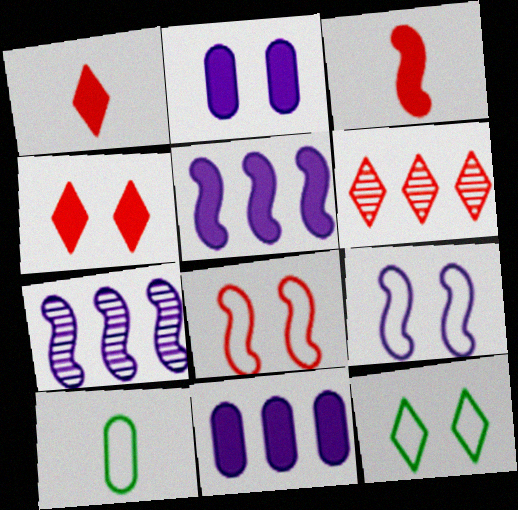[[4, 7, 10]]